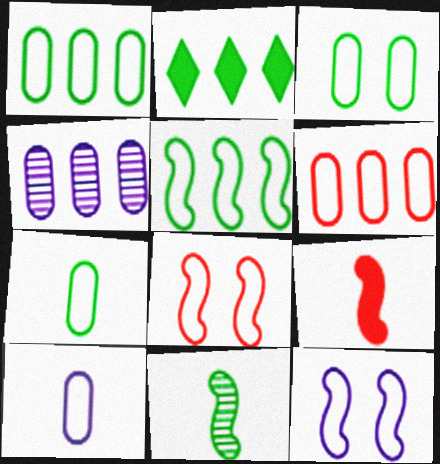[[1, 3, 7], 
[2, 3, 11], 
[3, 6, 10]]